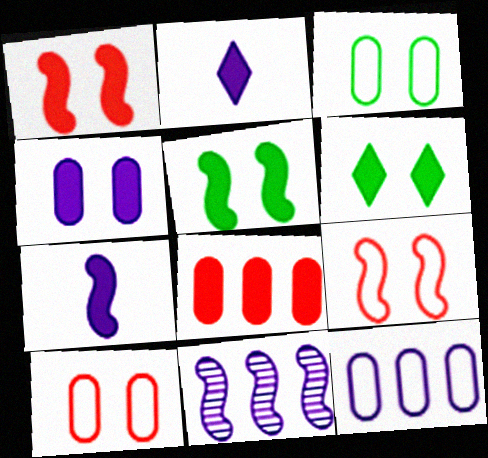[[1, 4, 6], 
[2, 5, 8], 
[6, 7, 8]]